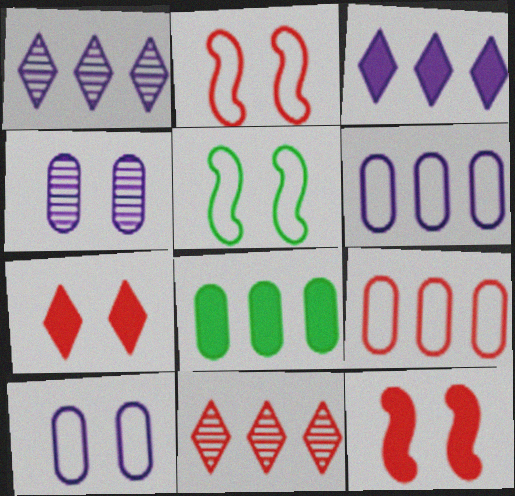[[4, 5, 7]]